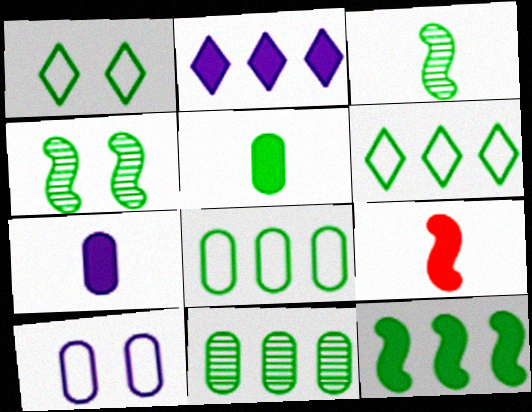[[4, 5, 6], 
[6, 11, 12]]